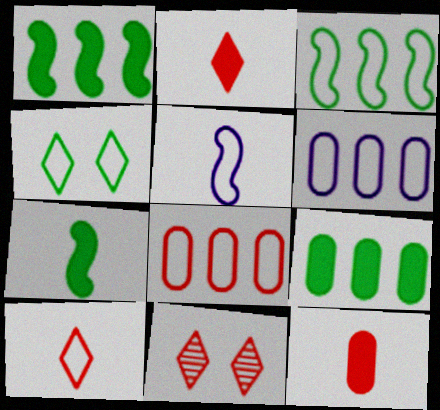[[4, 5, 8], 
[5, 9, 11], 
[6, 7, 11]]